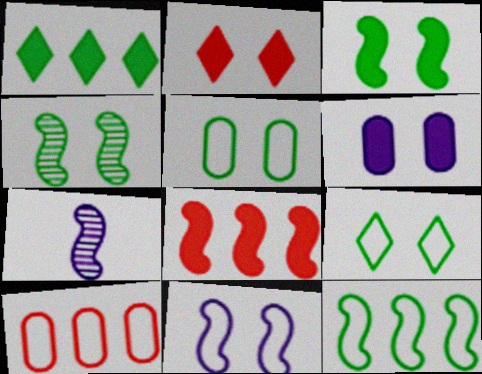[[2, 3, 6]]